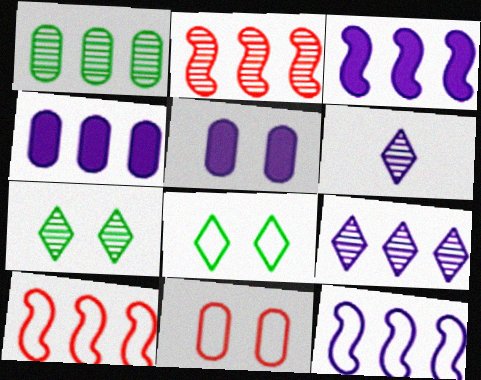[[1, 2, 9], 
[4, 9, 12], 
[5, 6, 12]]